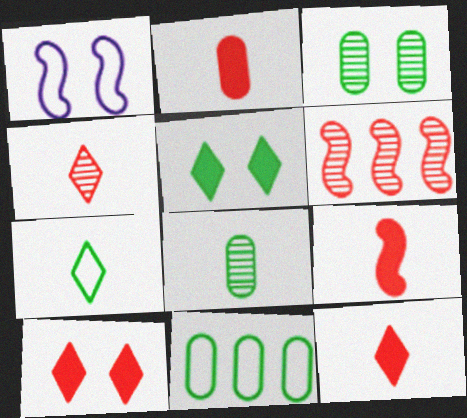[[1, 3, 10], 
[2, 9, 12]]